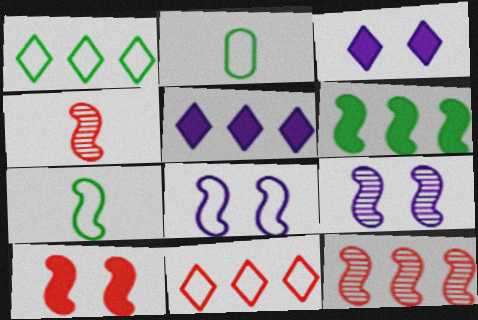[[2, 3, 12], 
[2, 8, 11], 
[4, 6, 8]]